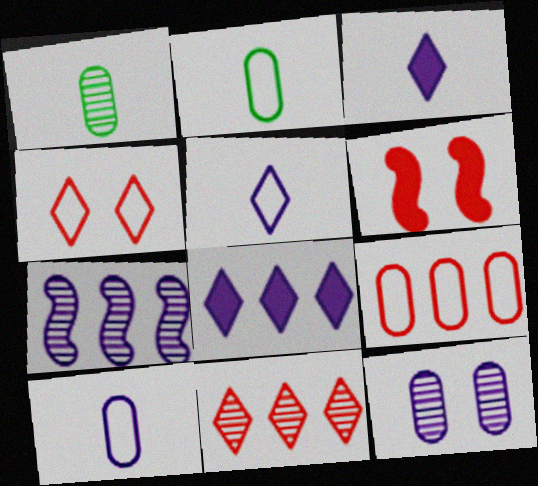[]